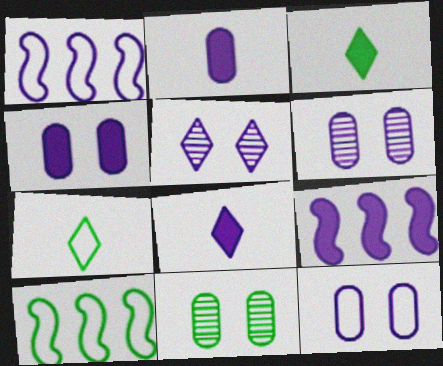[[1, 2, 5], 
[1, 6, 8], 
[3, 10, 11], 
[4, 6, 12], 
[4, 8, 9]]